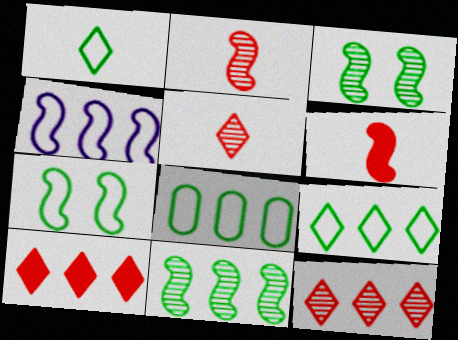[[1, 7, 8], 
[3, 4, 6]]